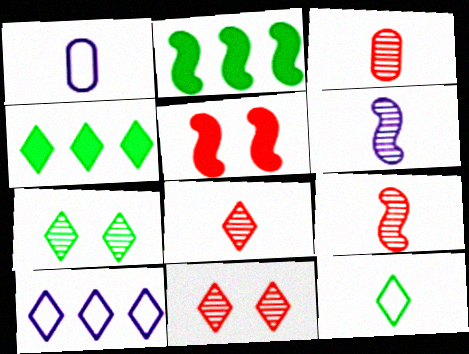[[1, 2, 11], 
[3, 8, 9], 
[4, 7, 12]]